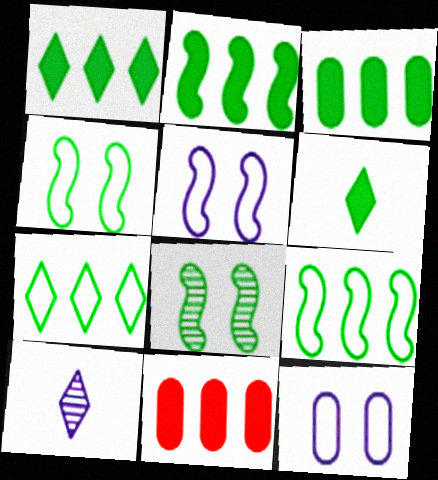[[1, 2, 3], 
[4, 10, 11]]